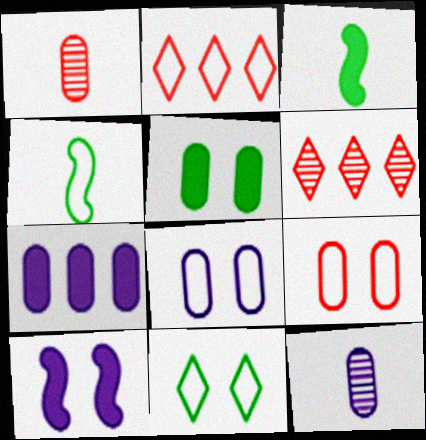[[2, 4, 8], 
[3, 6, 8], 
[7, 8, 12]]